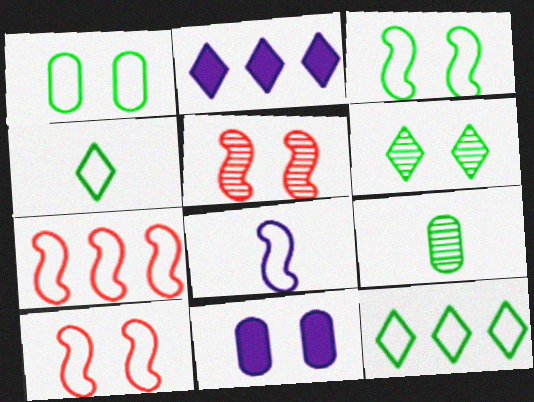[[2, 9, 10], 
[3, 7, 8], 
[6, 10, 11]]